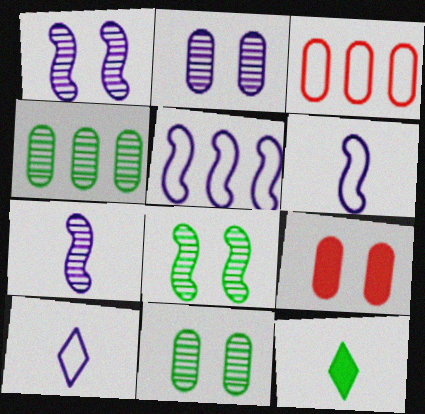[[1, 3, 12]]